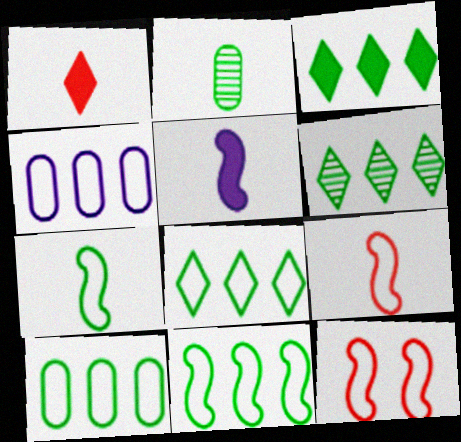[[3, 6, 8], 
[8, 10, 11]]